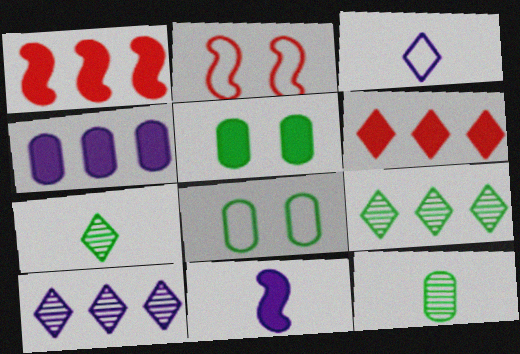[[2, 4, 7], 
[5, 6, 11]]